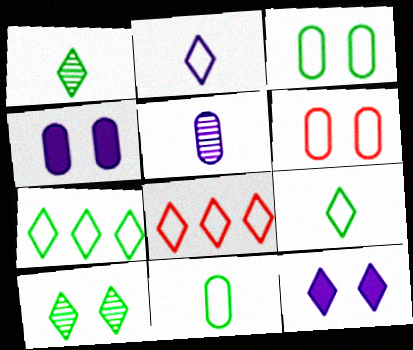[[1, 8, 12]]